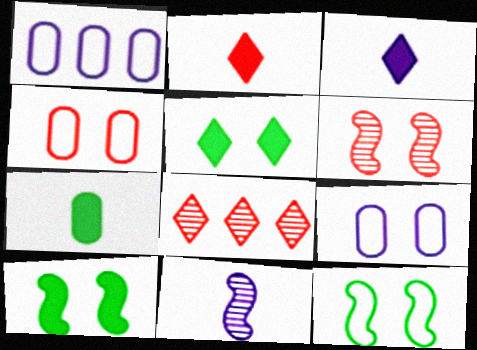[[5, 6, 9]]